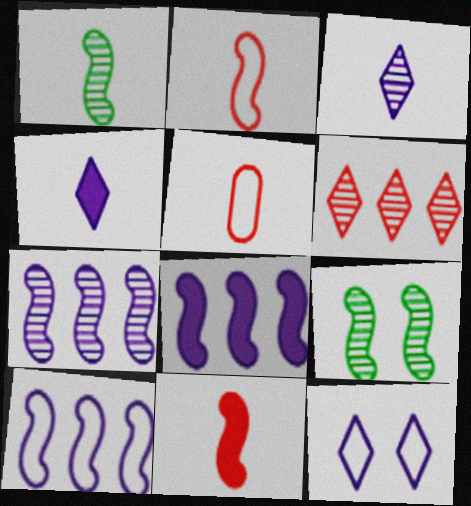[[1, 4, 5], 
[2, 8, 9], 
[7, 8, 10], 
[9, 10, 11]]